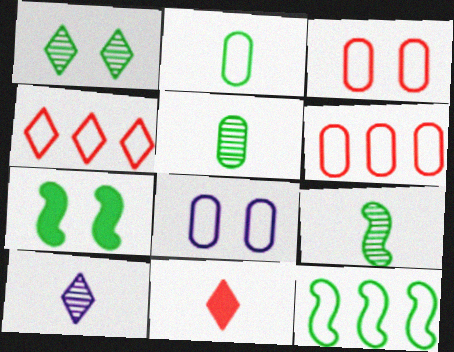[[2, 6, 8], 
[6, 7, 10], 
[7, 9, 12]]